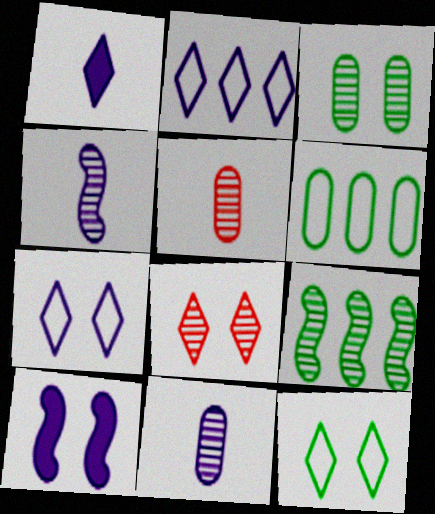[[2, 10, 11], 
[8, 9, 11]]